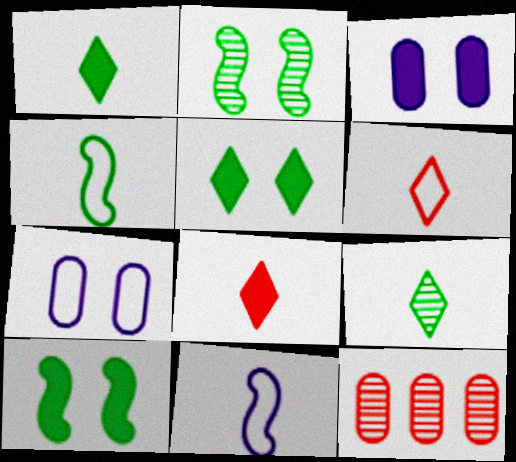[[5, 11, 12]]